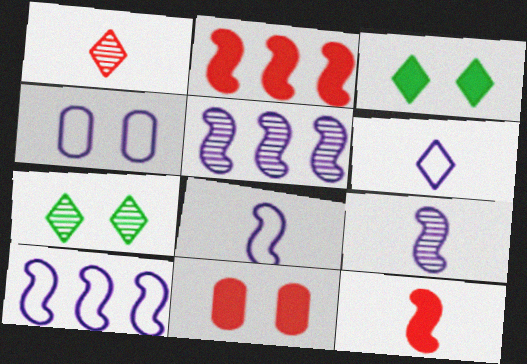[[4, 6, 10]]